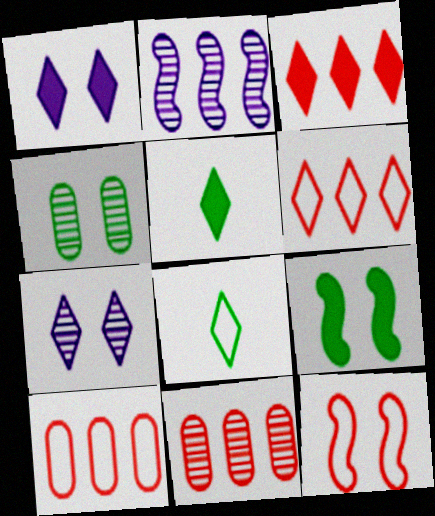[[1, 3, 5], 
[1, 4, 12], 
[3, 7, 8], 
[5, 6, 7]]